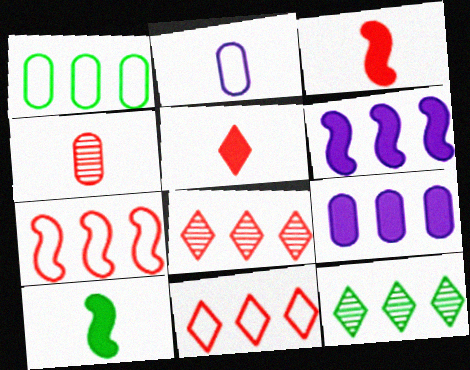[[1, 6, 8], 
[7, 9, 12]]